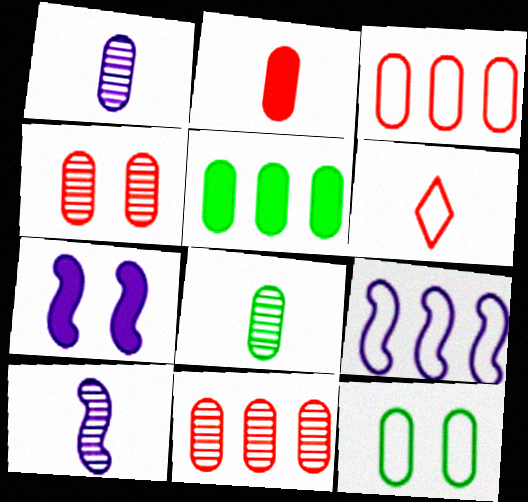[[2, 3, 4], 
[5, 8, 12], 
[6, 9, 12], 
[7, 9, 10]]